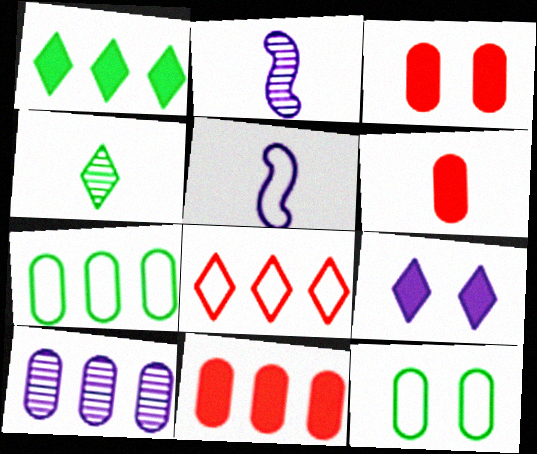[[3, 6, 11], 
[4, 5, 6], 
[4, 8, 9], 
[5, 8, 12], 
[5, 9, 10], 
[6, 10, 12], 
[7, 10, 11]]